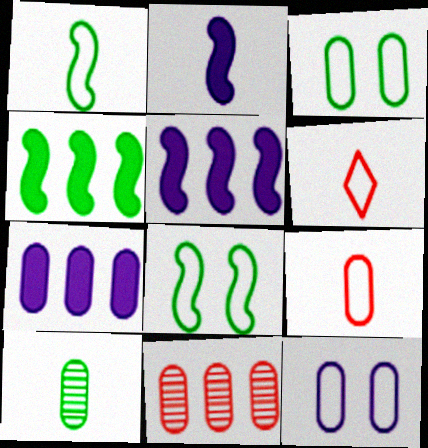[[2, 6, 10]]